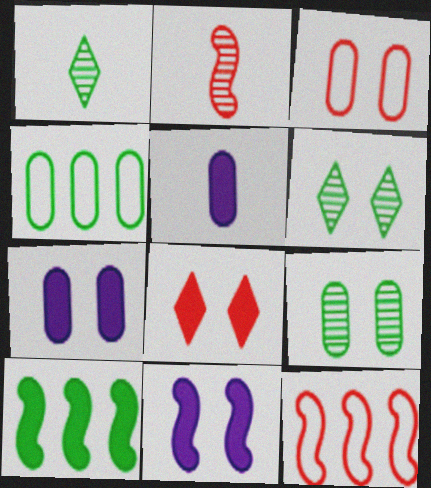[[1, 7, 12], 
[3, 6, 11], 
[3, 7, 9], 
[5, 6, 12], 
[5, 8, 10]]